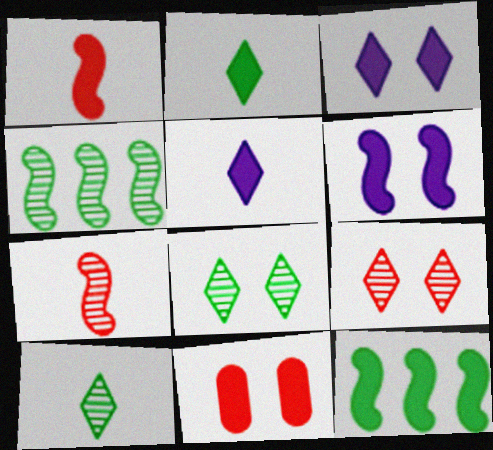[[1, 6, 12], 
[5, 11, 12]]